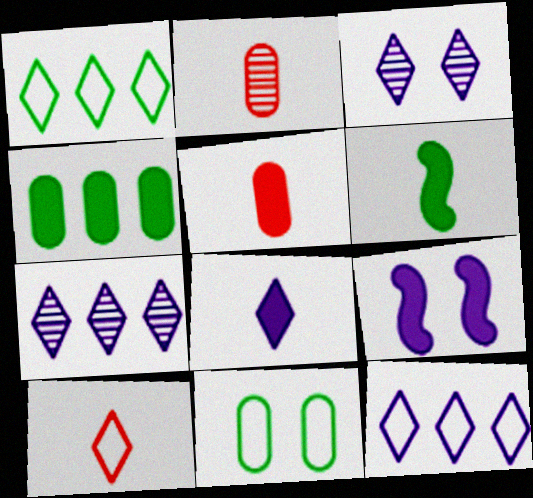[[1, 2, 9], 
[3, 8, 12], 
[5, 6, 8]]